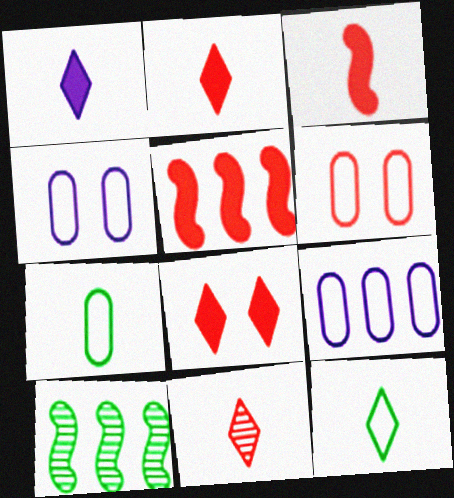[[1, 6, 10], 
[1, 11, 12], 
[2, 4, 10], 
[5, 6, 11], 
[6, 7, 9]]